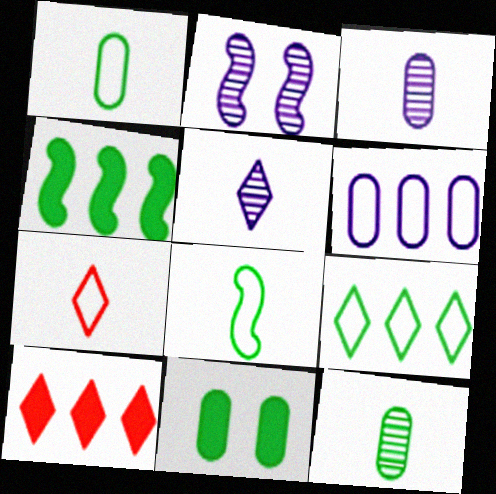[[1, 2, 10]]